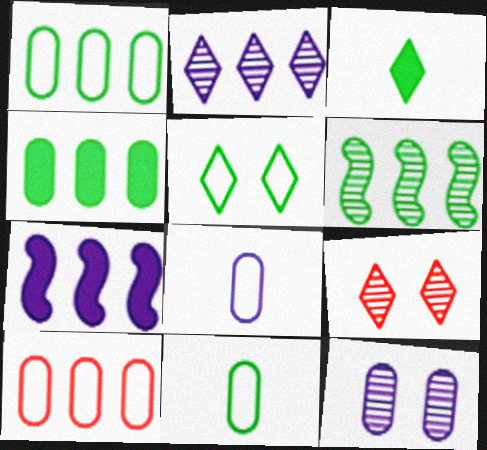[[7, 9, 11]]